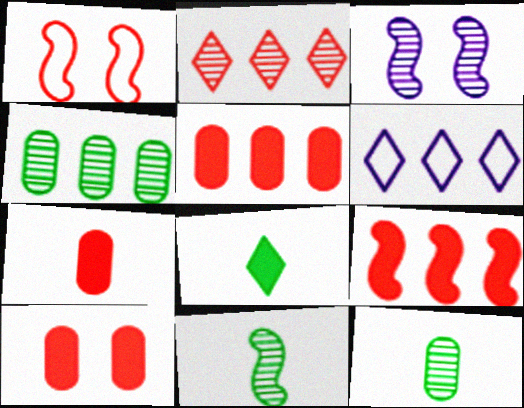[[1, 2, 7], 
[2, 3, 12], 
[4, 6, 9], 
[5, 7, 10], 
[6, 10, 11]]